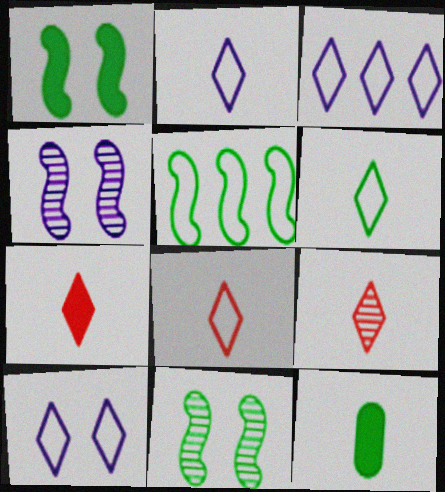[[2, 3, 10], 
[2, 6, 8], 
[7, 8, 9]]